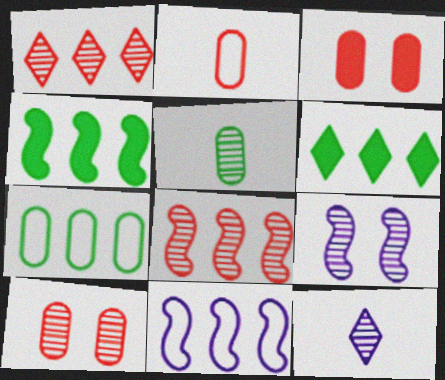[[1, 5, 9], 
[2, 6, 9], 
[4, 8, 11]]